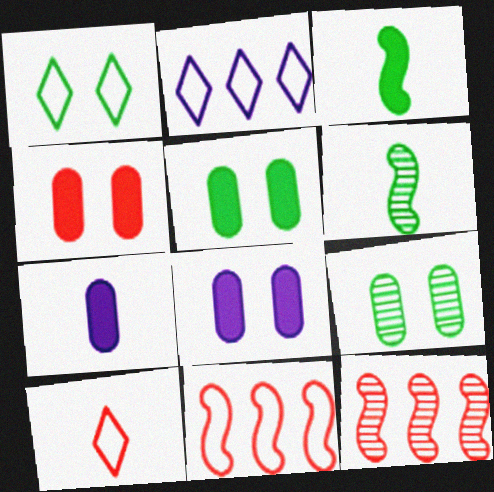[[1, 2, 10], 
[1, 7, 12], 
[2, 4, 6], 
[4, 5, 8], 
[4, 10, 12], 
[6, 7, 10]]